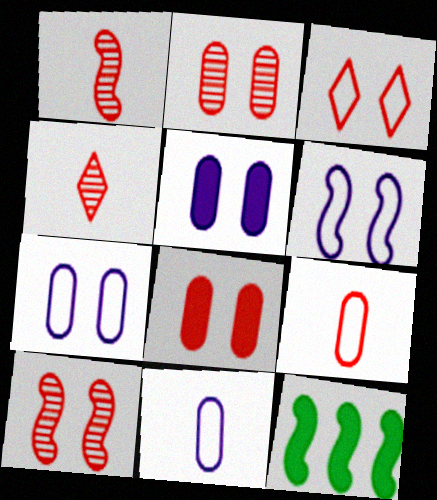[[1, 6, 12], 
[3, 8, 10], 
[4, 7, 12]]